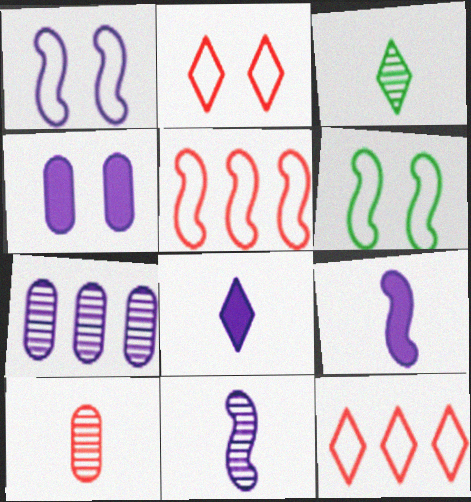[[1, 7, 8], 
[3, 4, 5], 
[3, 10, 11]]